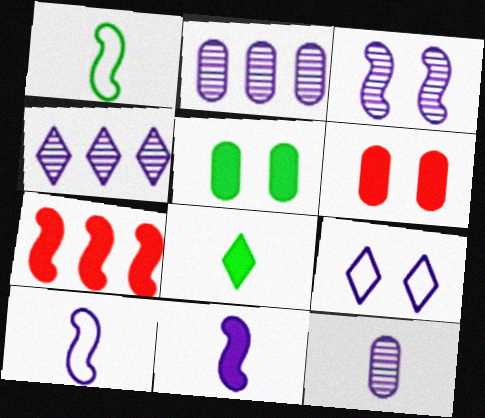[[1, 3, 7], 
[1, 4, 6], 
[2, 9, 11], 
[3, 4, 12]]